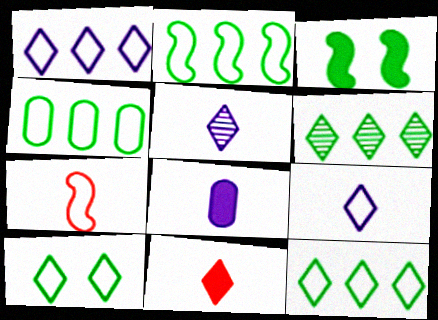[[2, 4, 12]]